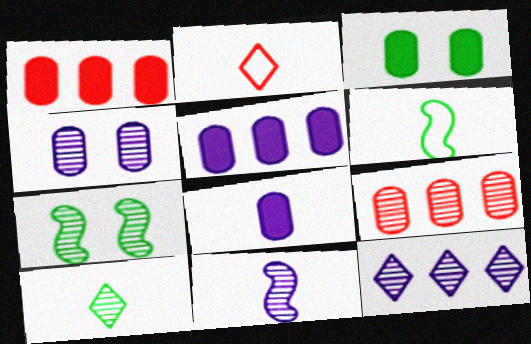[[1, 3, 8], 
[2, 5, 7], 
[4, 11, 12]]